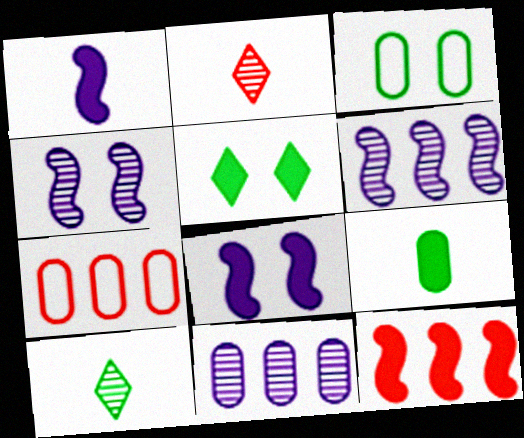[[7, 8, 10]]